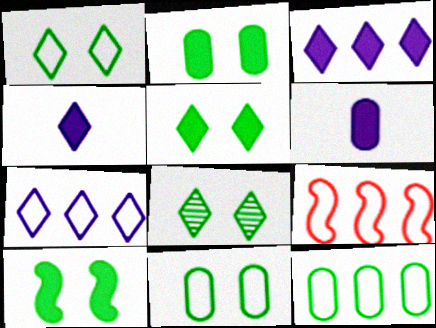[[1, 5, 8], 
[2, 5, 10], 
[6, 8, 9], 
[7, 9, 12], 
[8, 10, 11]]